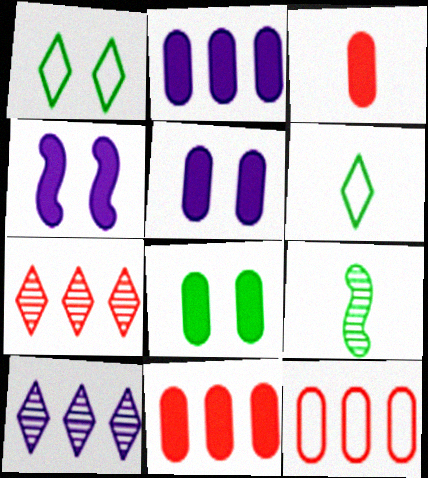[[2, 3, 8]]